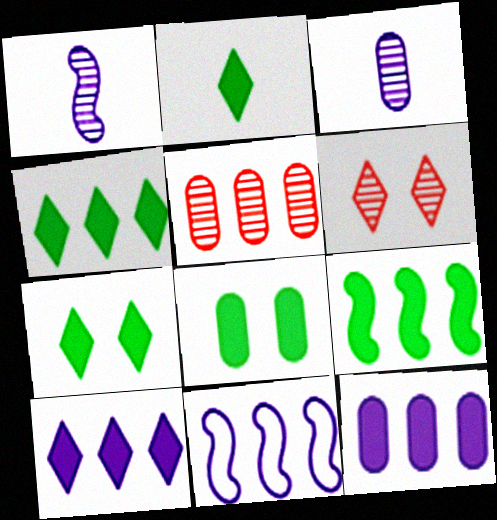[[2, 4, 7], 
[2, 8, 9], 
[4, 5, 11]]